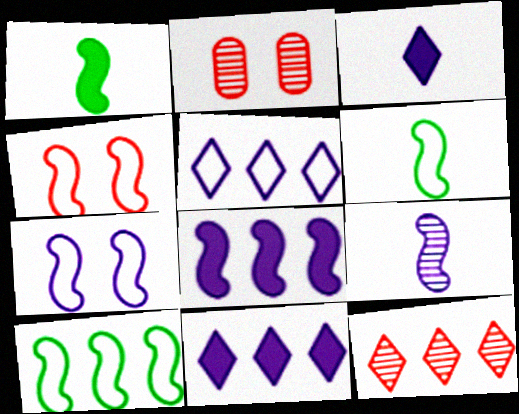[[1, 2, 5], 
[2, 3, 10], 
[2, 6, 11], 
[7, 8, 9]]